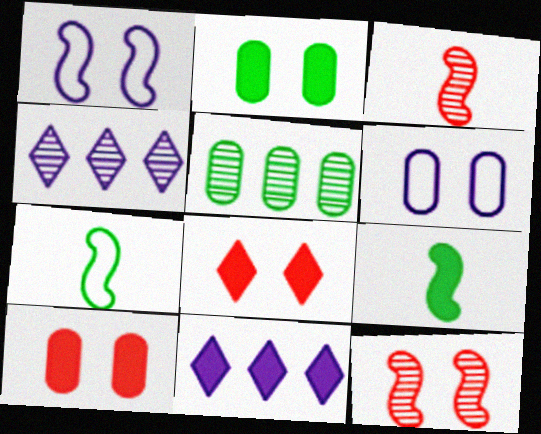[[4, 7, 10], 
[9, 10, 11]]